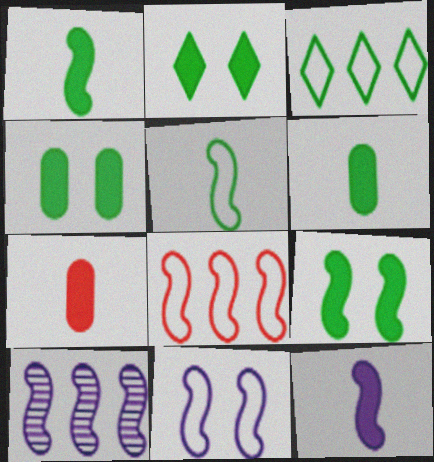[[2, 4, 9], 
[5, 8, 11], 
[10, 11, 12]]